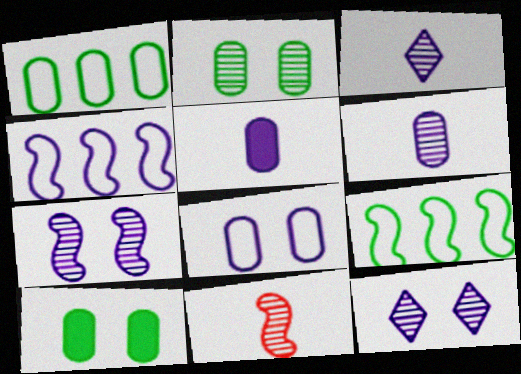[[4, 5, 12]]